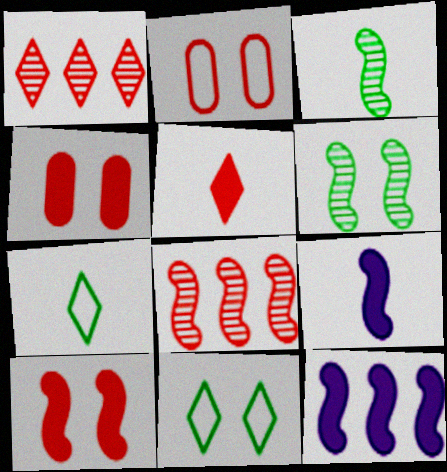[[2, 5, 8]]